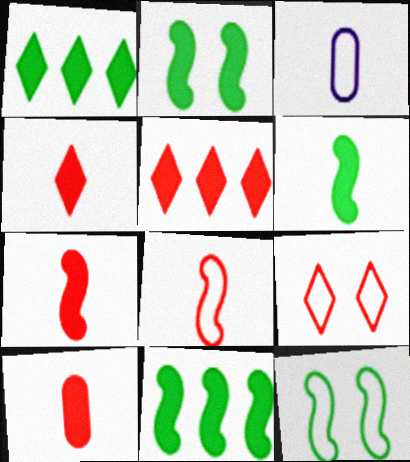[[2, 6, 11], 
[4, 7, 10]]